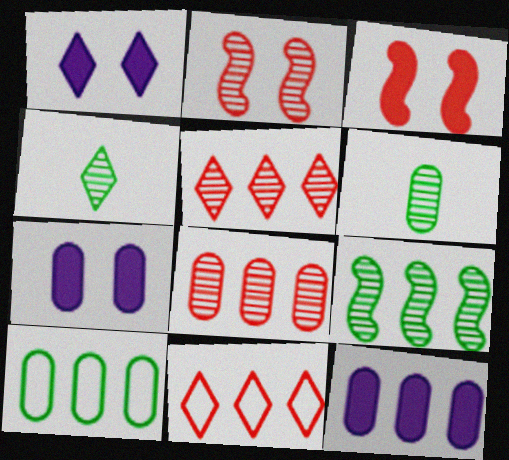[[1, 4, 11], 
[8, 10, 12], 
[9, 11, 12]]